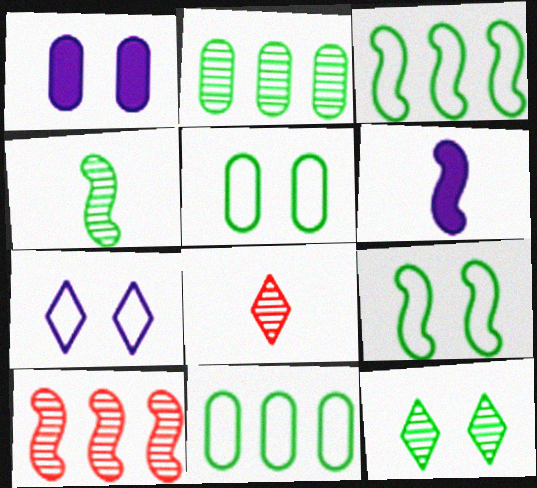[[1, 3, 8], 
[2, 4, 12], 
[6, 9, 10]]